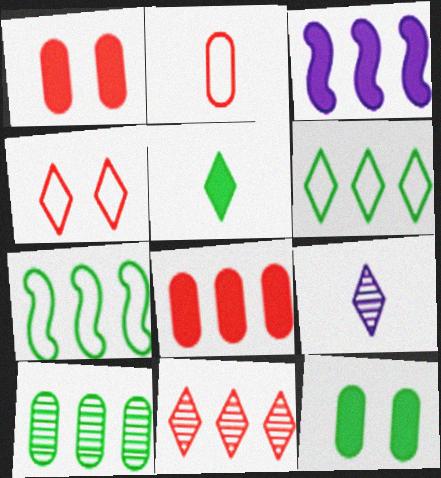[[1, 3, 5], 
[1, 7, 9]]